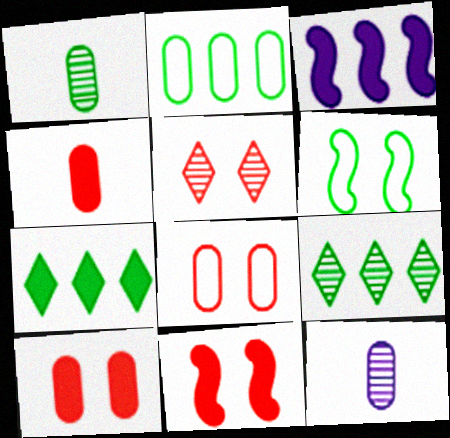[[1, 6, 7], 
[2, 10, 12], 
[5, 8, 11]]